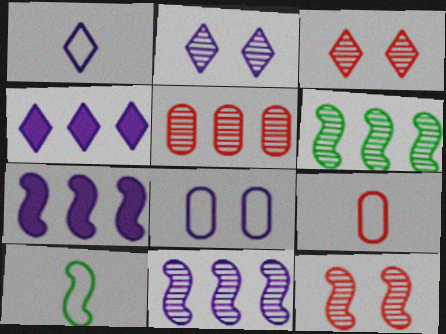[[1, 2, 4], 
[1, 9, 10], 
[7, 10, 12]]